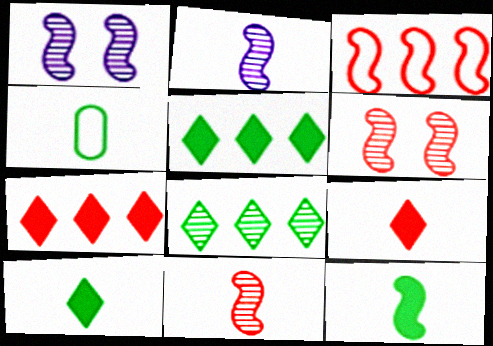[[1, 3, 12], 
[1, 4, 7], 
[2, 4, 9]]